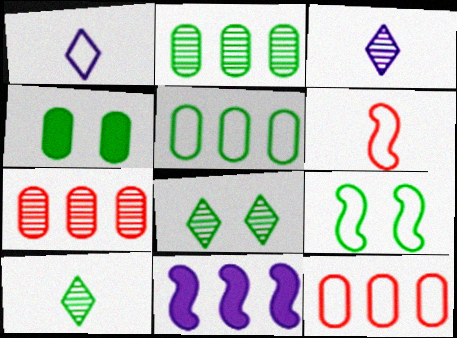[[1, 9, 12], 
[4, 8, 9]]